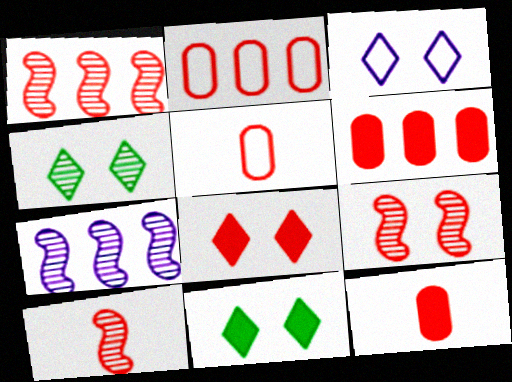[[1, 5, 8], 
[1, 9, 10], 
[2, 8, 10], 
[3, 4, 8], 
[5, 7, 11]]